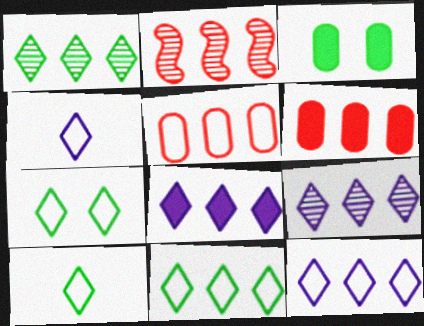[[2, 3, 4], 
[7, 10, 11], 
[8, 9, 12]]